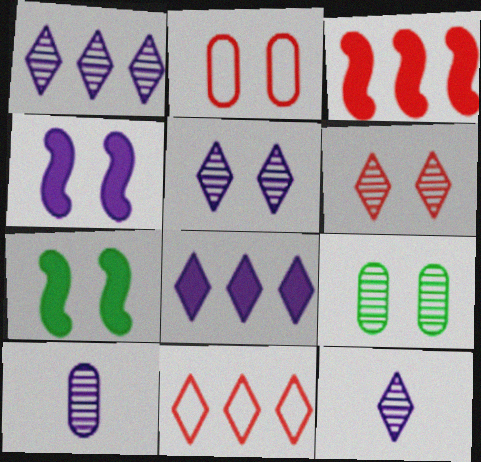[[1, 5, 12], 
[2, 5, 7], 
[7, 10, 11]]